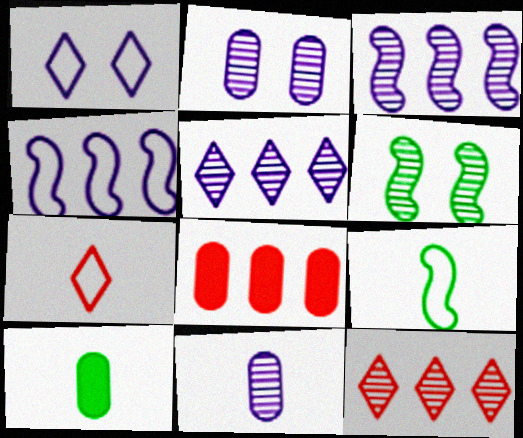[[6, 11, 12]]